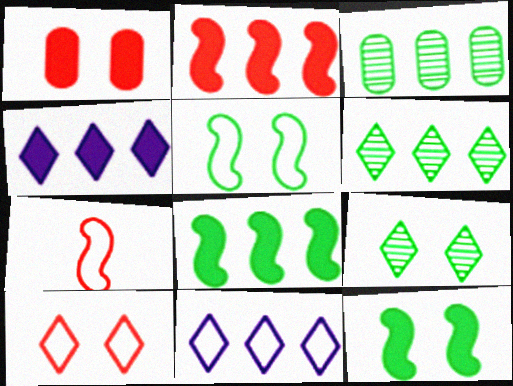[[2, 3, 11]]